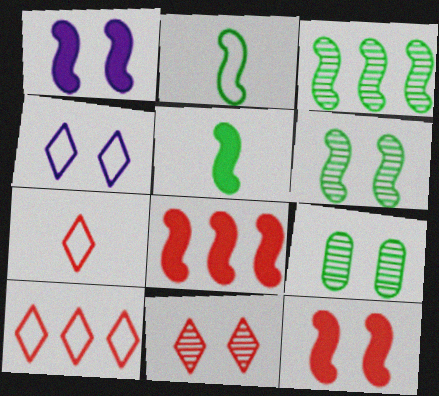[[1, 5, 8], 
[4, 9, 12]]